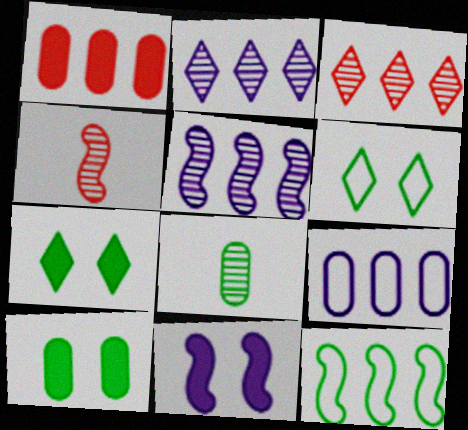[[1, 2, 12], 
[4, 7, 9], 
[4, 11, 12], 
[7, 8, 12]]